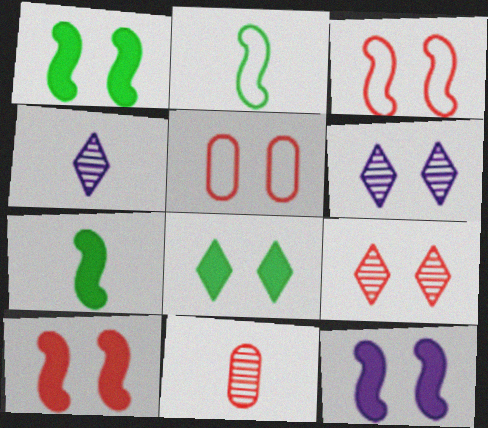[[1, 5, 6], 
[1, 10, 12], 
[5, 9, 10]]